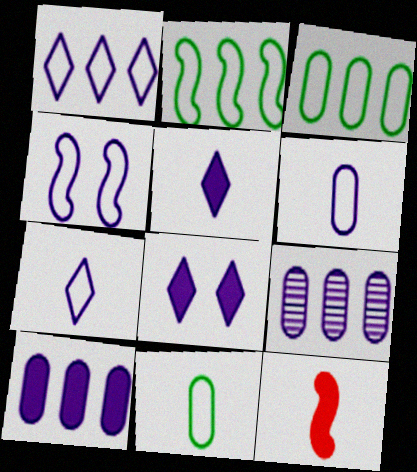[[1, 4, 6], 
[4, 5, 9]]